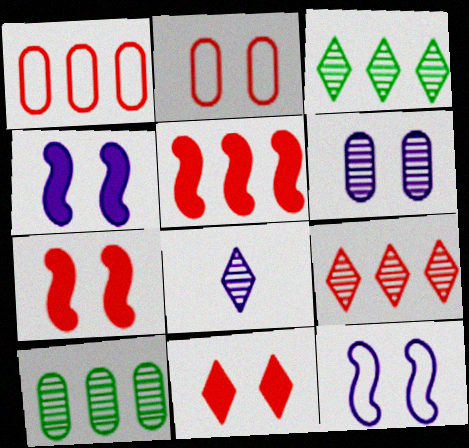[[1, 5, 9]]